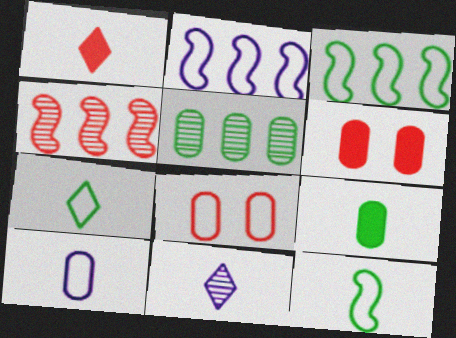[[1, 4, 8], 
[1, 7, 11], 
[2, 7, 8], 
[3, 6, 11], 
[5, 6, 10]]